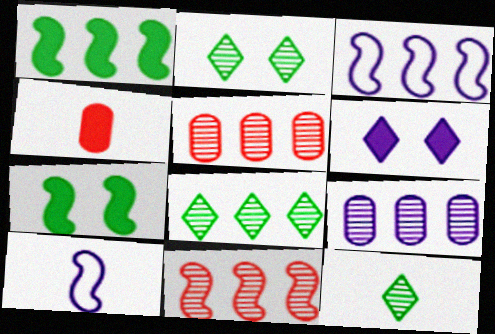[[1, 3, 11], 
[1, 4, 6], 
[2, 3, 4], 
[2, 8, 12], 
[4, 10, 12], 
[6, 9, 10], 
[7, 10, 11], 
[8, 9, 11]]